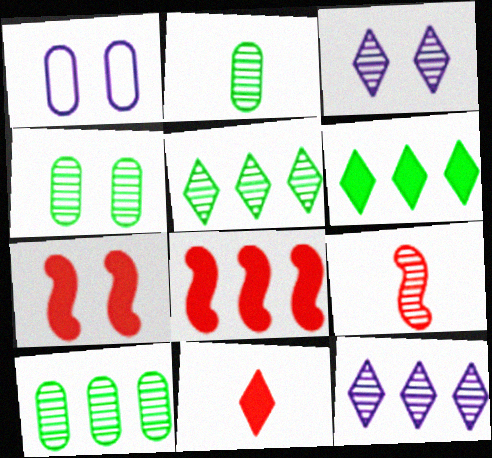[[1, 6, 9], 
[2, 4, 10], 
[3, 9, 10], 
[4, 9, 12]]